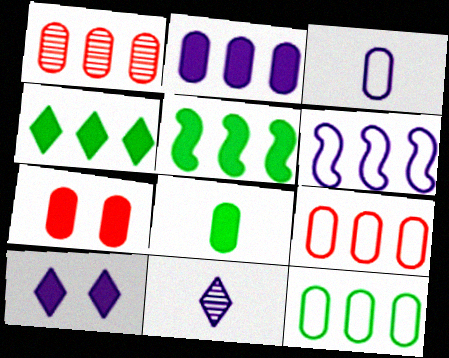[[1, 2, 12], 
[1, 4, 6], 
[2, 7, 8]]